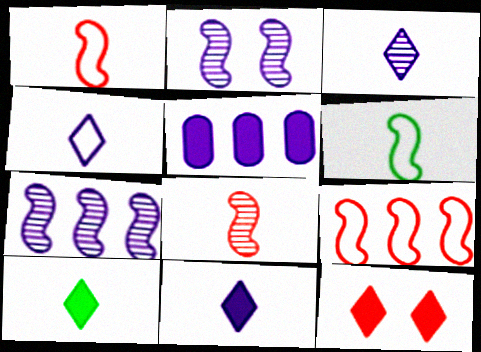[[2, 4, 5], 
[3, 4, 11]]